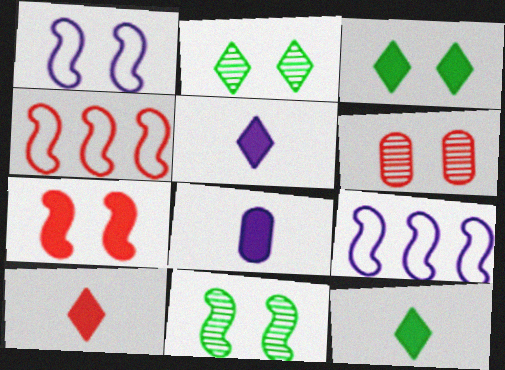[[1, 3, 6], 
[1, 7, 11], 
[2, 4, 8], 
[4, 6, 10], 
[5, 10, 12], 
[6, 9, 12]]